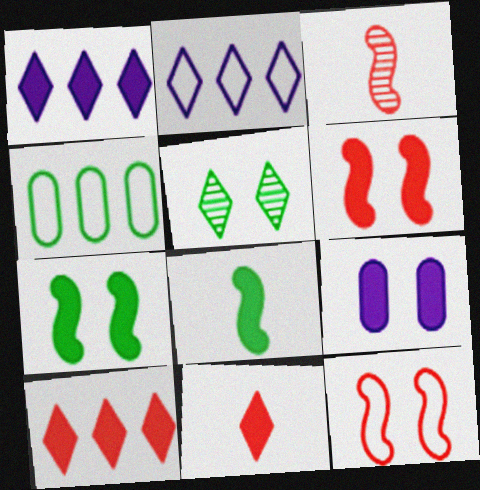[[2, 5, 11], 
[4, 5, 8], 
[5, 9, 12], 
[8, 9, 10]]